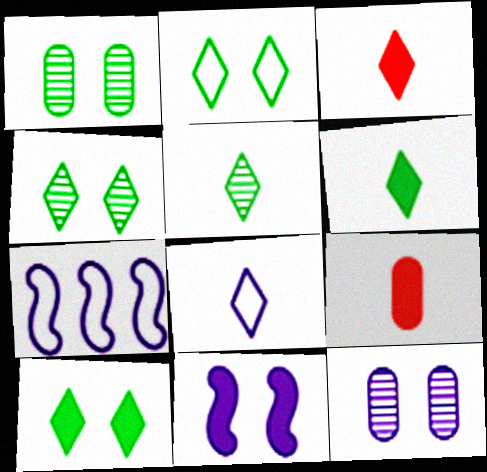[[1, 3, 7], 
[2, 4, 10], 
[3, 5, 8], 
[4, 7, 9]]